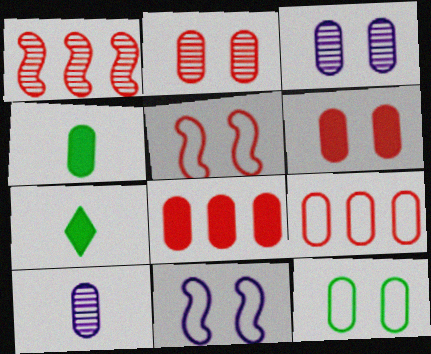[[3, 4, 9], 
[3, 6, 12], 
[8, 10, 12]]